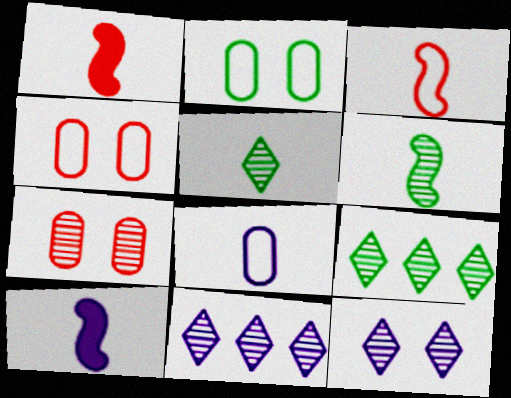[[1, 2, 11], 
[1, 5, 8], 
[3, 6, 10], 
[4, 9, 10], 
[6, 7, 11]]